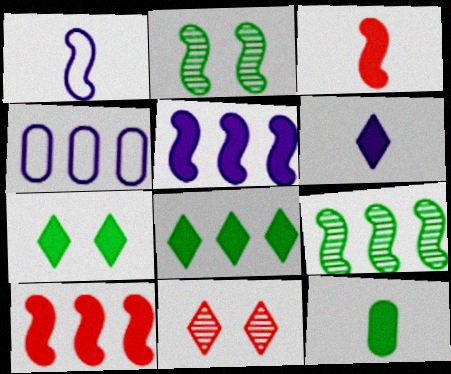[[1, 2, 10], 
[3, 6, 12]]